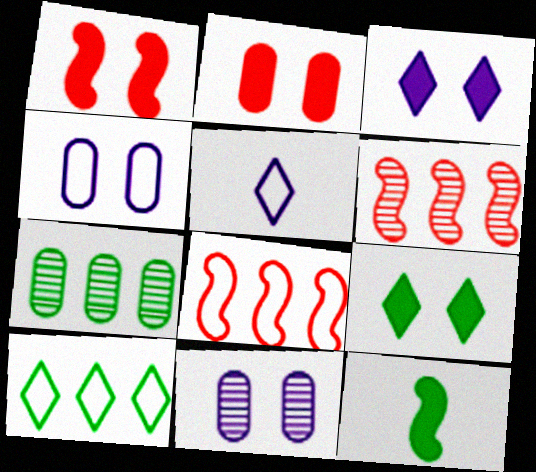[[1, 5, 7]]